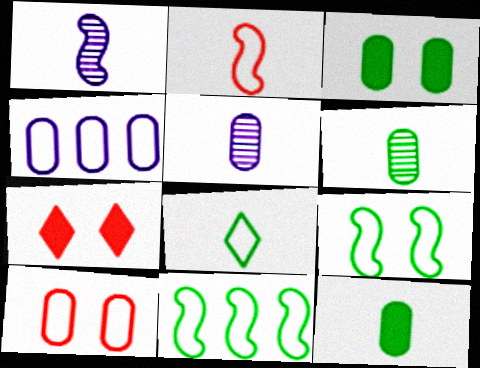[[5, 7, 11]]